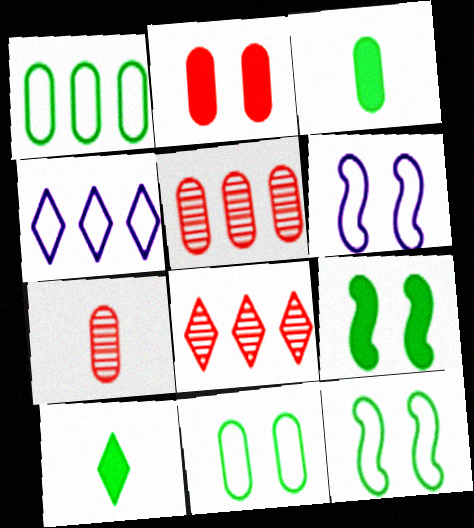[[3, 6, 8], 
[4, 7, 9], 
[5, 6, 10]]